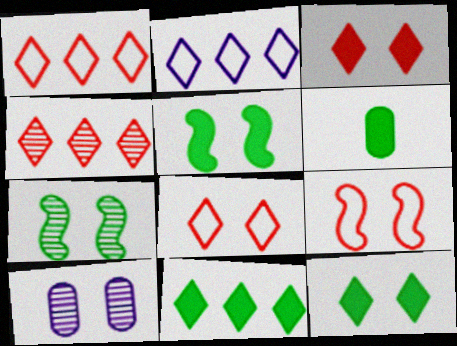[[2, 4, 11], 
[5, 6, 11], 
[5, 8, 10], 
[9, 10, 12]]